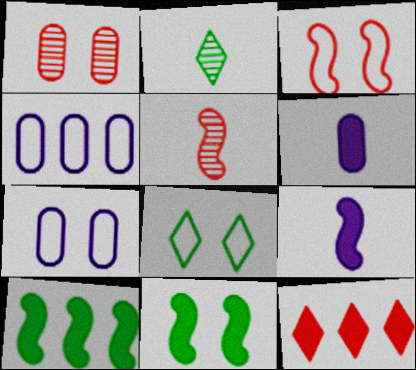[[3, 7, 8], 
[6, 11, 12]]